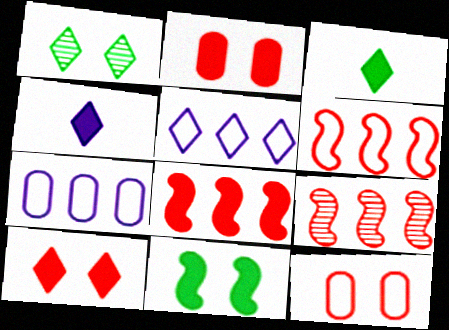[[6, 8, 9]]